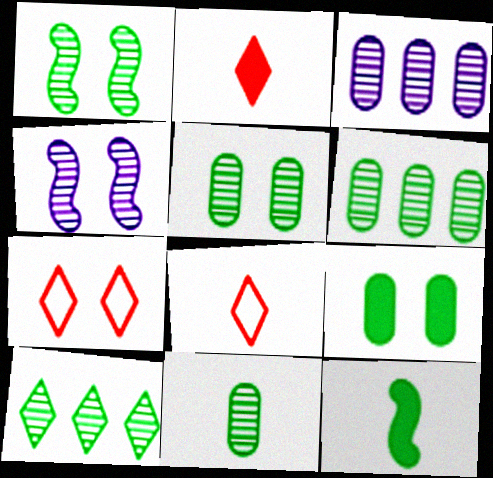[[1, 10, 11], 
[3, 7, 12], 
[4, 7, 9], 
[5, 6, 11]]